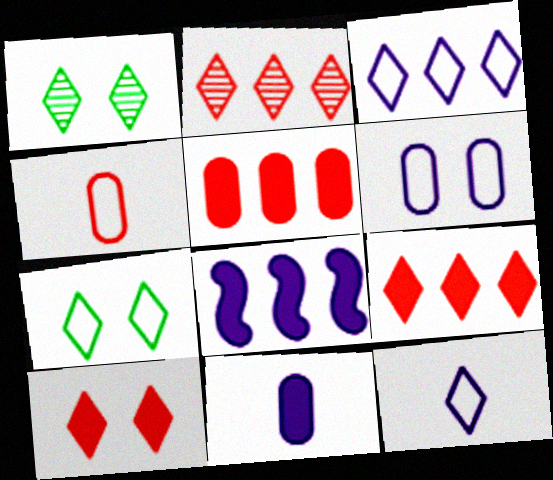[[1, 4, 8], 
[1, 9, 12]]